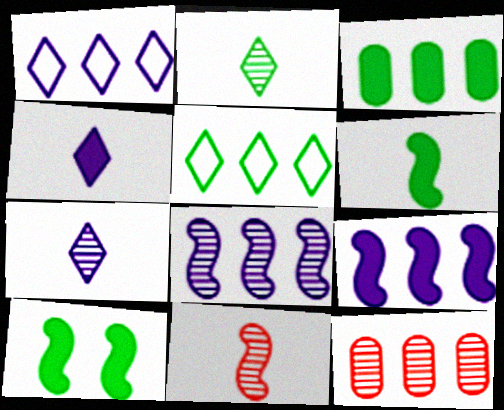[[5, 9, 12]]